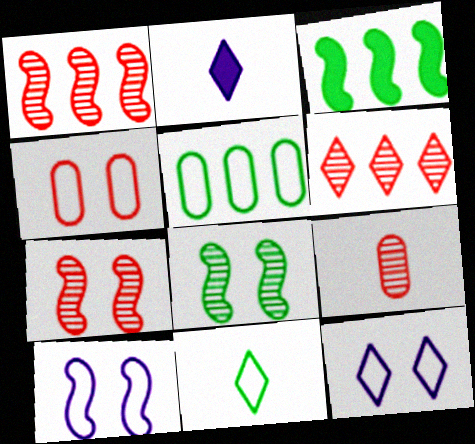[[2, 5, 7], 
[3, 9, 12], 
[6, 7, 9]]